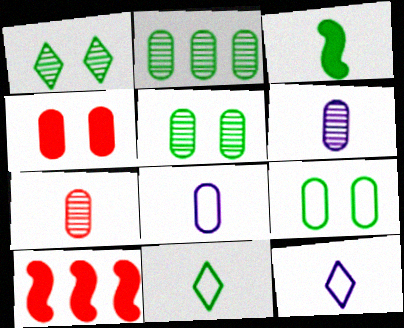[[1, 8, 10], 
[2, 4, 8], 
[3, 7, 12], 
[5, 10, 12]]